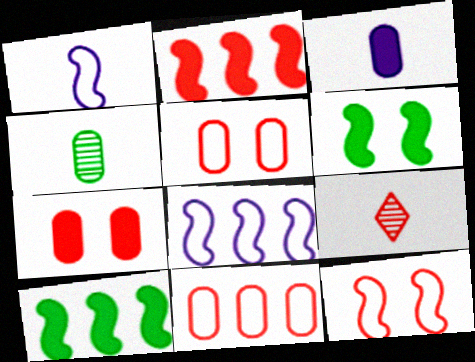[[2, 5, 9]]